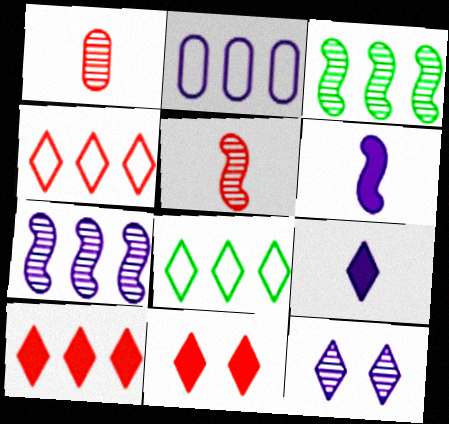[[1, 3, 12], 
[2, 3, 10], 
[2, 6, 12]]